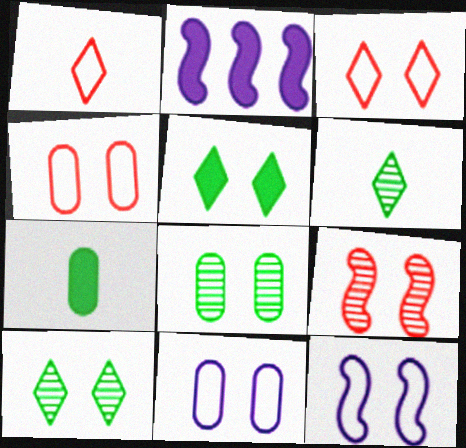[[1, 2, 8], 
[2, 4, 6], 
[5, 9, 11]]